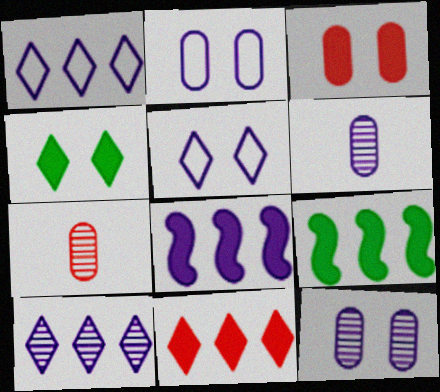[[5, 6, 8], 
[5, 7, 9]]